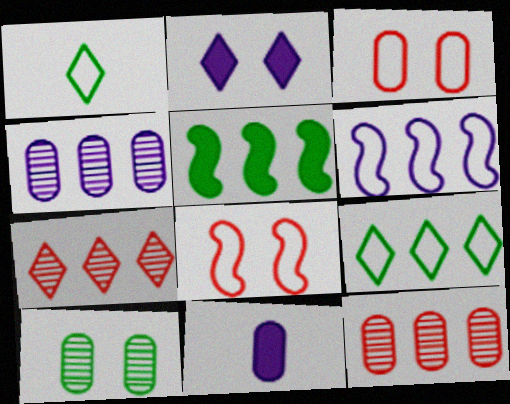[[1, 2, 7], 
[1, 3, 6], 
[1, 5, 10], 
[2, 8, 10]]